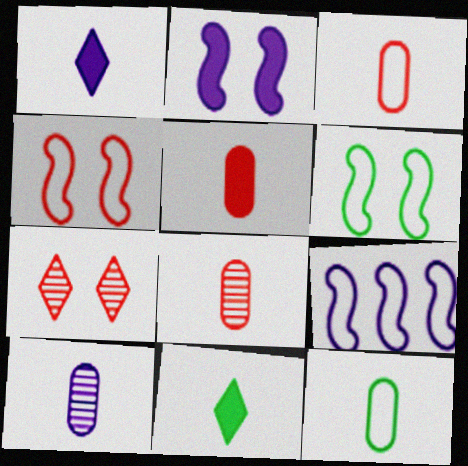[[3, 5, 8], 
[5, 10, 12]]